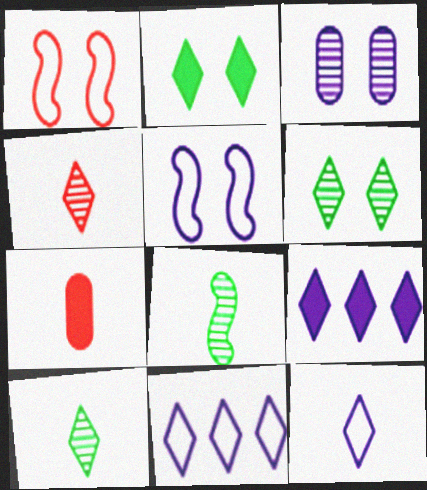[[1, 2, 3], 
[2, 4, 11], 
[7, 8, 12]]